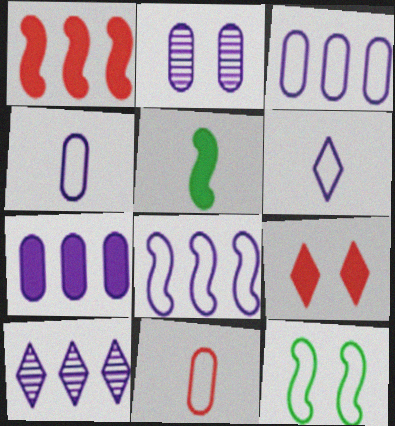[[2, 4, 7], 
[2, 9, 12], 
[5, 7, 9], 
[7, 8, 10]]